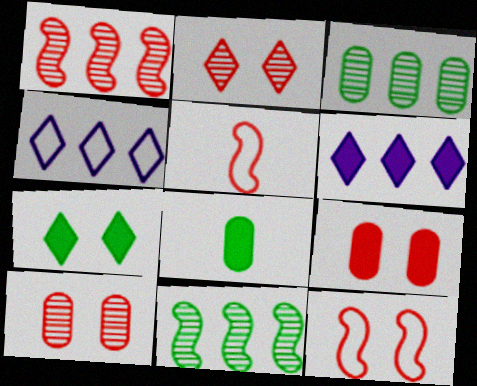[[2, 9, 12]]